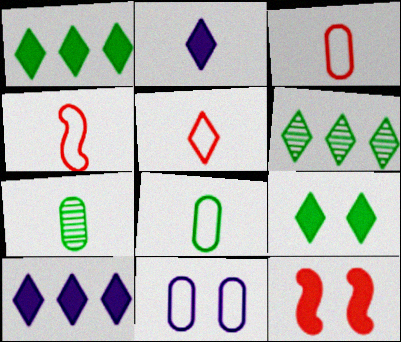[[2, 4, 7], 
[3, 4, 5]]